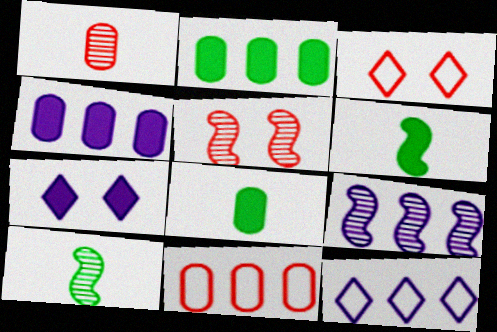[[3, 4, 10], 
[3, 8, 9], 
[4, 9, 12], 
[5, 8, 12], 
[5, 9, 10], 
[7, 10, 11]]